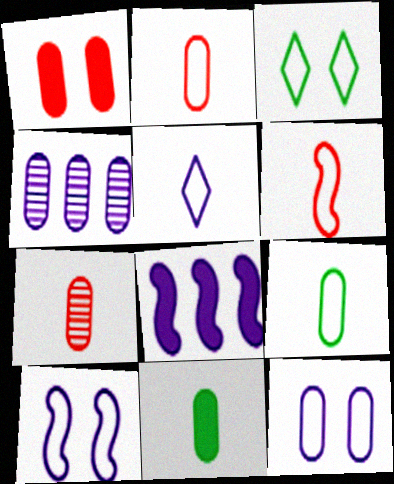[[1, 4, 9], 
[3, 7, 8], 
[5, 6, 9]]